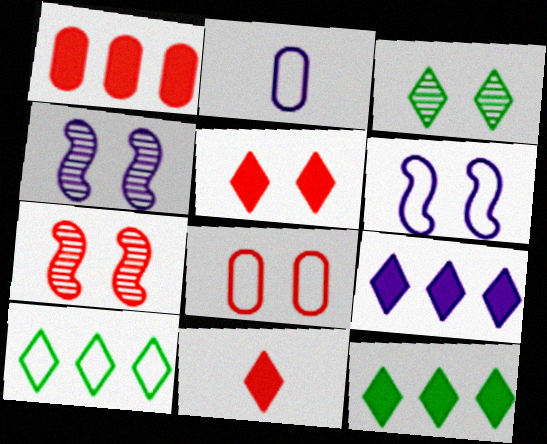[[2, 4, 9], 
[2, 7, 12], 
[5, 7, 8]]